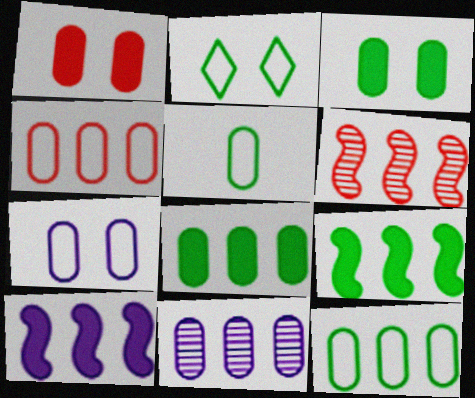[[1, 5, 11], 
[4, 5, 7], 
[4, 8, 11]]